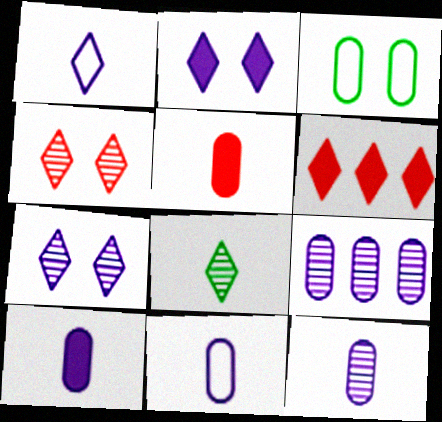[[3, 5, 9], 
[10, 11, 12]]